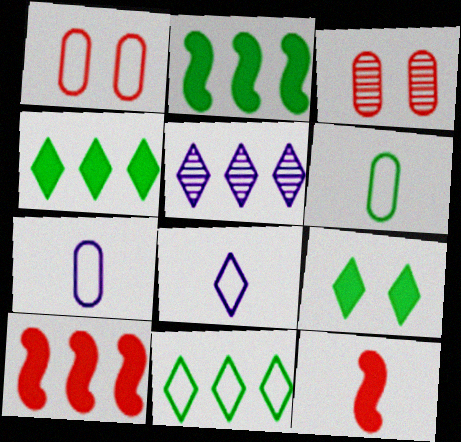[[2, 3, 8]]